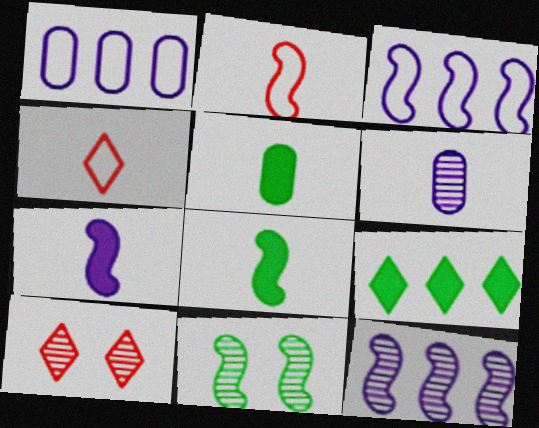[[1, 8, 10], 
[3, 5, 10], 
[4, 6, 8]]